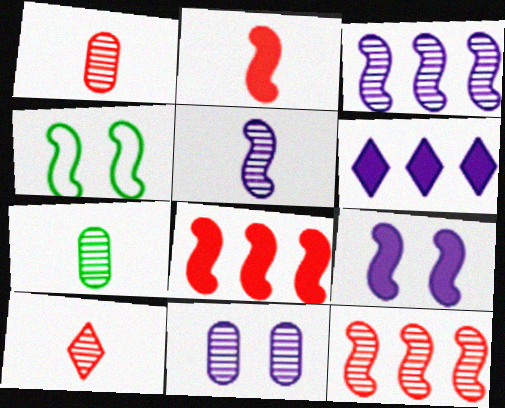[[1, 4, 6], 
[2, 3, 4], 
[4, 5, 8], 
[5, 7, 10]]